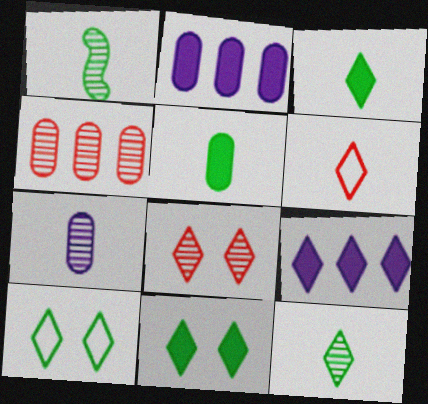[]